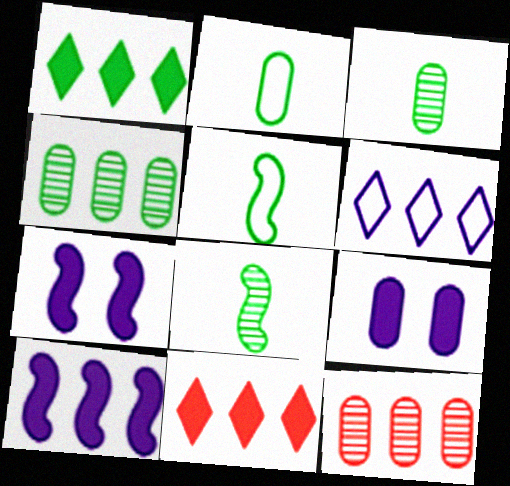[[2, 9, 12]]